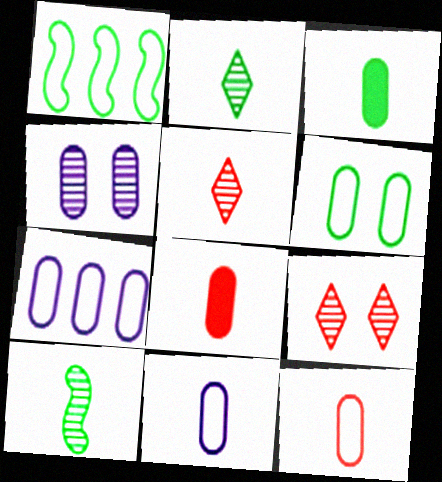[[6, 7, 12]]